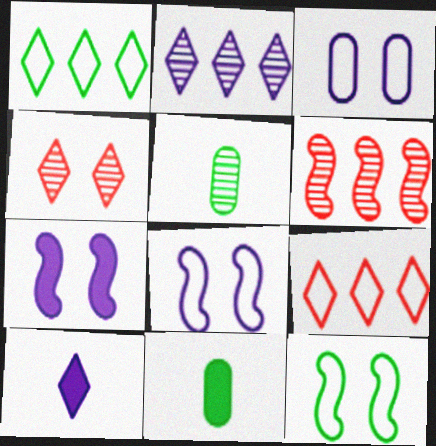[[1, 4, 10], 
[5, 7, 9]]